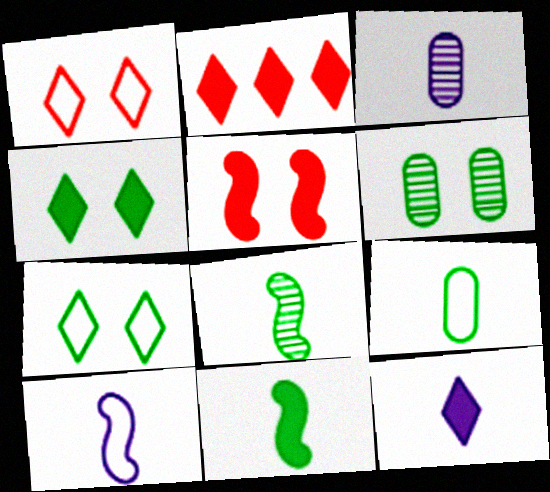[[2, 4, 12], 
[2, 6, 10], 
[3, 10, 12]]